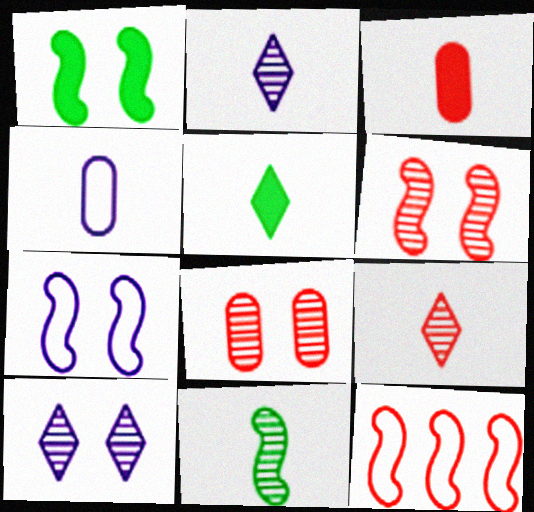[[1, 6, 7]]